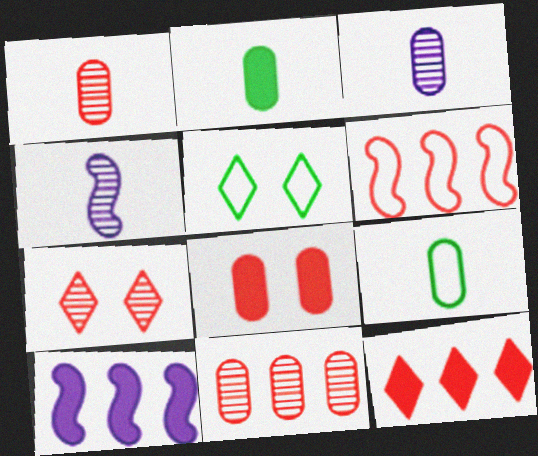[[1, 5, 10], 
[6, 11, 12], 
[7, 9, 10]]